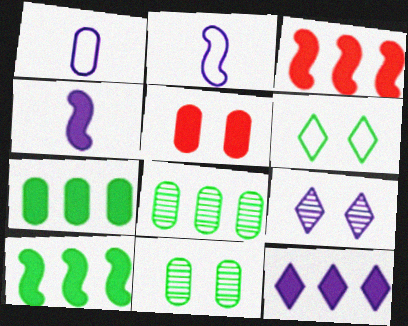[[1, 5, 8], 
[3, 7, 12]]